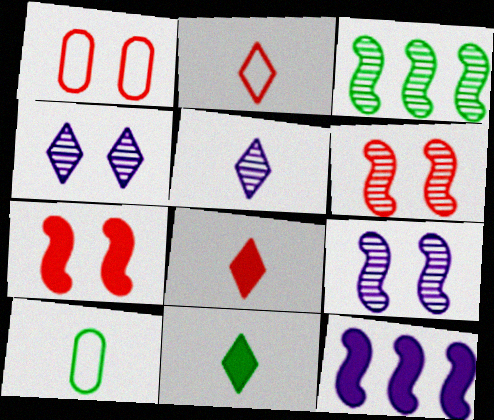[[2, 5, 11]]